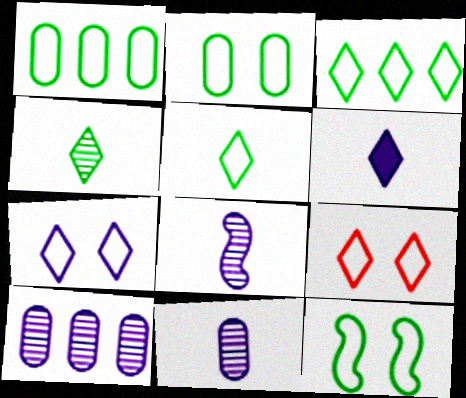[[1, 5, 12]]